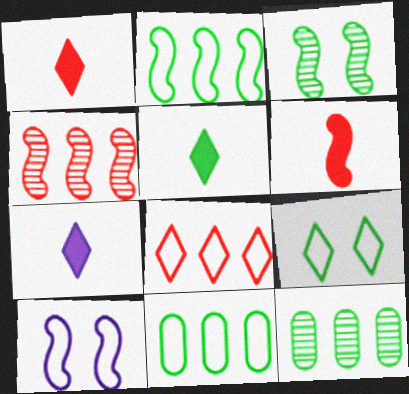[[1, 5, 7], 
[1, 10, 12], 
[3, 5, 11]]